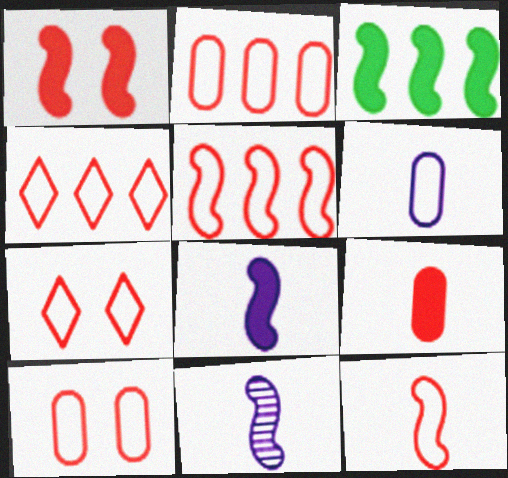[[1, 3, 8], 
[2, 4, 5], 
[2, 7, 12], 
[4, 10, 12]]